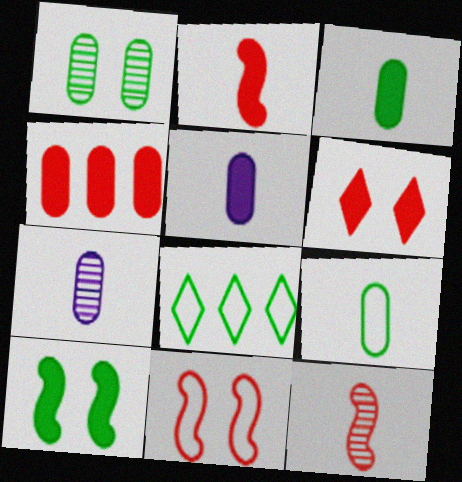[[2, 4, 6]]